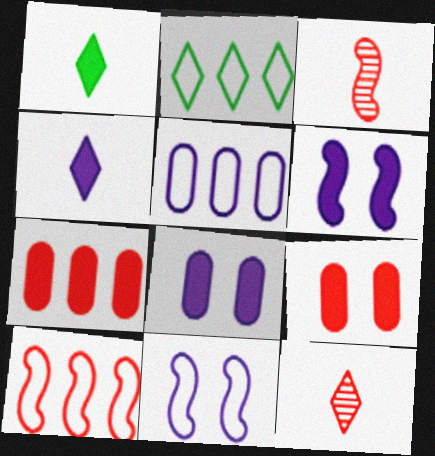[[1, 6, 7], 
[2, 3, 8], 
[2, 5, 10], 
[9, 10, 12]]